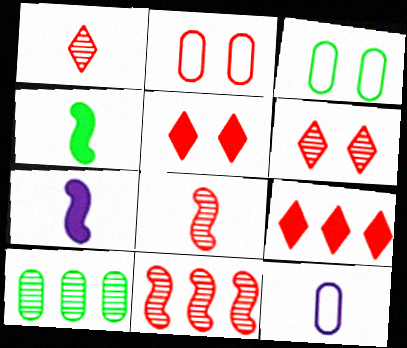[[1, 4, 12], 
[2, 8, 9]]